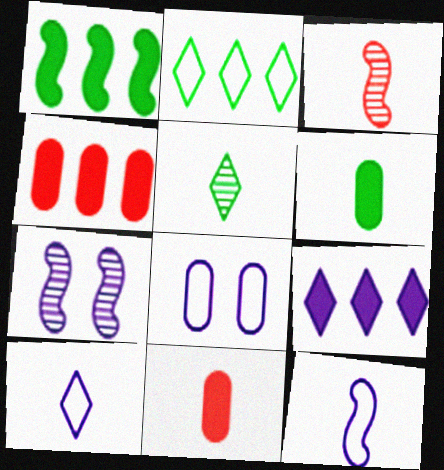[[1, 4, 9], 
[2, 7, 11], 
[3, 6, 10], 
[5, 11, 12]]